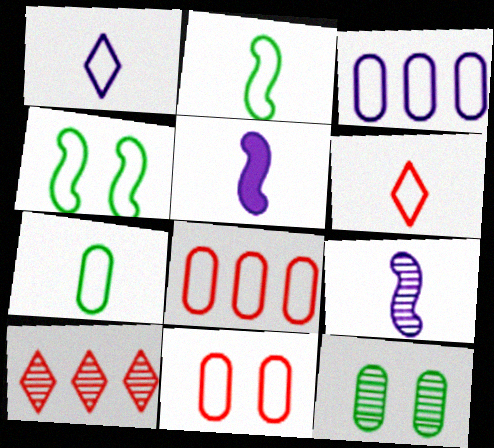[[1, 4, 8], 
[3, 4, 6], 
[3, 7, 11], 
[9, 10, 12]]